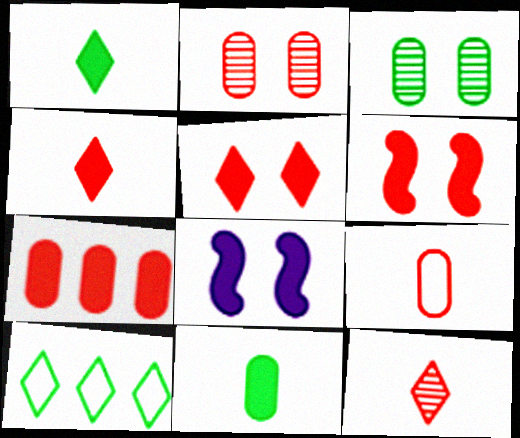[[1, 7, 8], 
[2, 7, 9], 
[4, 6, 7]]